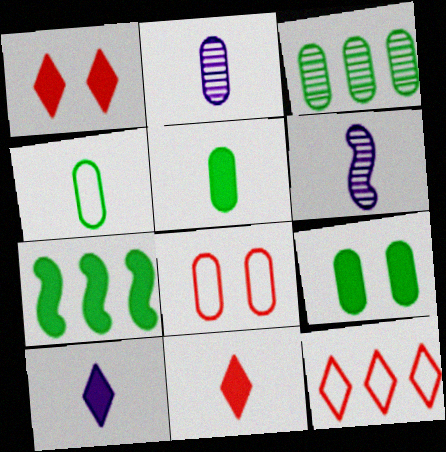[[3, 4, 9], 
[4, 6, 11], 
[6, 9, 12]]